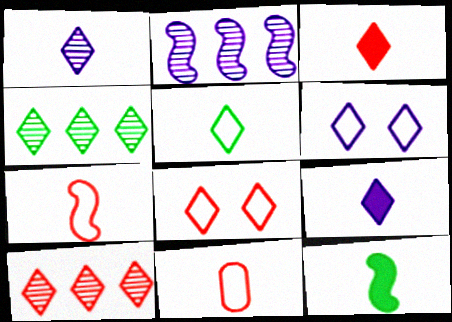[[1, 3, 5], 
[1, 11, 12], 
[3, 4, 6], 
[3, 8, 10], 
[4, 8, 9]]